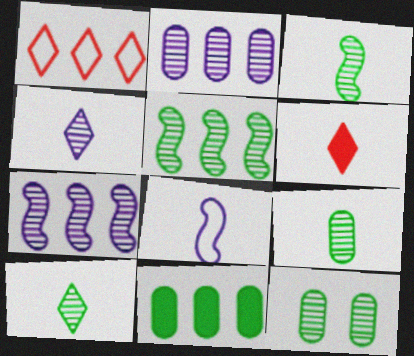[[1, 7, 11], 
[3, 9, 10], 
[5, 10, 12], 
[6, 8, 9]]